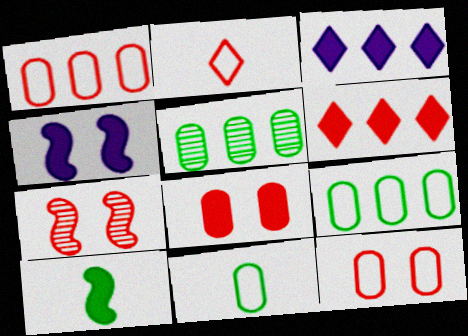[[2, 4, 5], 
[3, 7, 11], 
[3, 8, 10]]